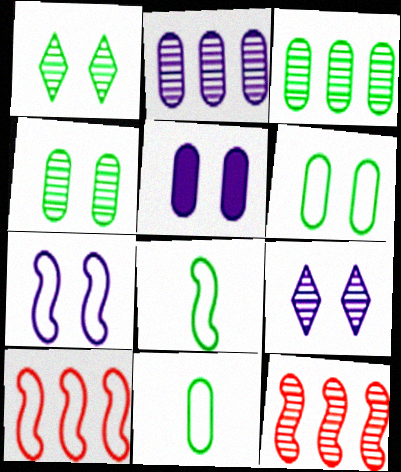[[5, 7, 9], 
[7, 8, 10]]